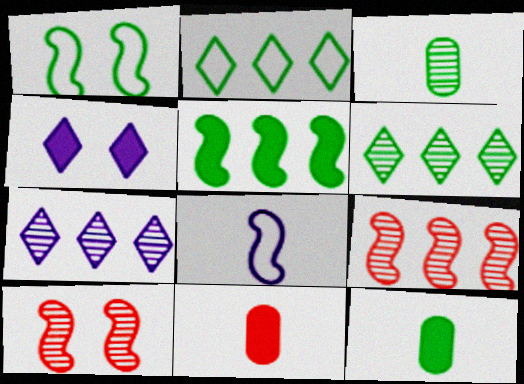[[1, 6, 12], 
[1, 7, 11], 
[3, 7, 10], 
[4, 5, 11], 
[5, 8, 10]]